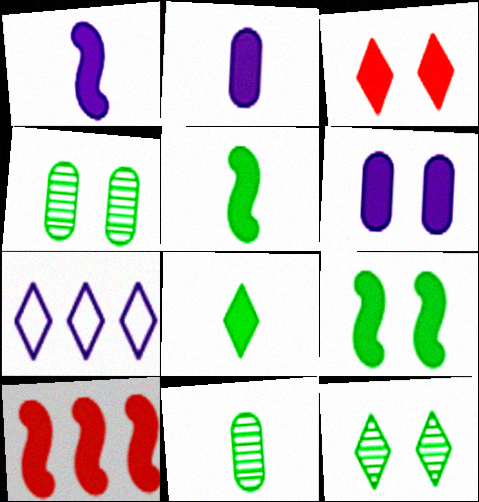[[1, 9, 10], 
[3, 6, 9], 
[6, 8, 10]]